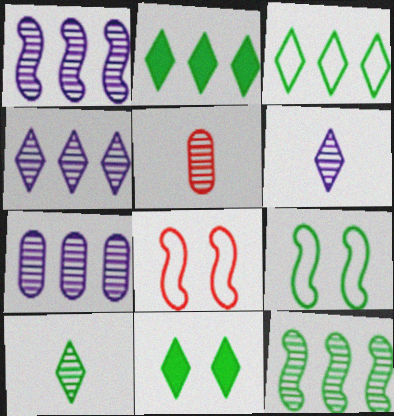[[1, 4, 7], 
[3, 10, 11]]